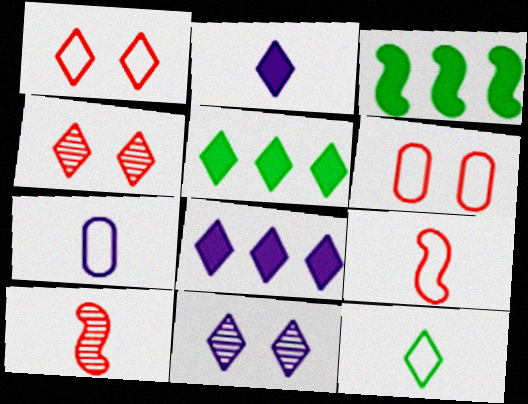[[3, 4, 7], 
[4, 8, 12], 
[7, 9, 12]]